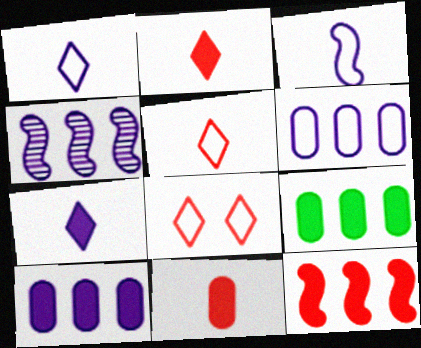[]